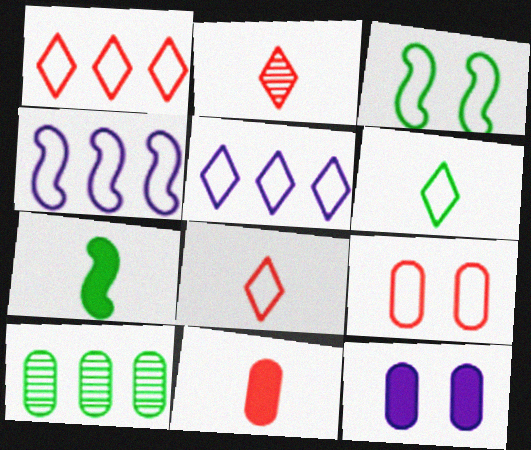[[4, 6, 9]]